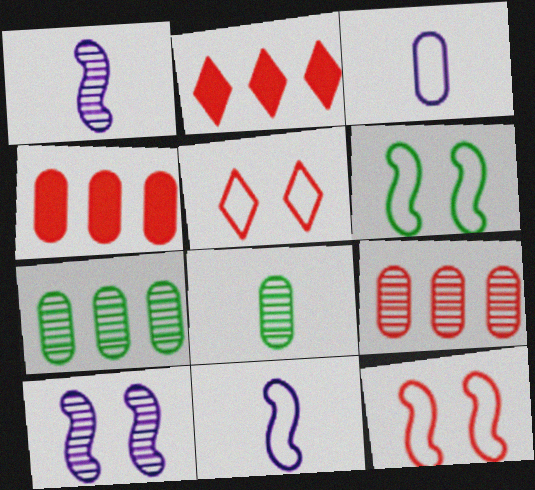[]